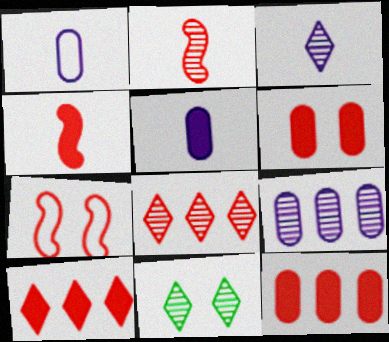[[2, 9, 11], 
[3, 8, 11], 
[4, 6, 10]]